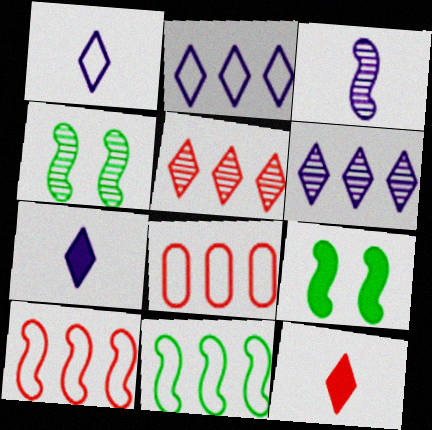[[2, 8, 11], 
[3, 9, 10], 
[4, 7, 8]]